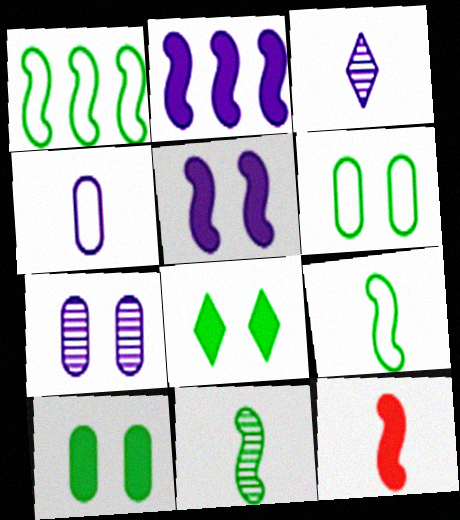[]